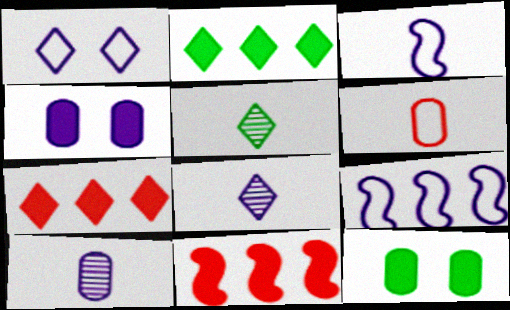[[1, 5, 7], 
[4, 8, 9]]